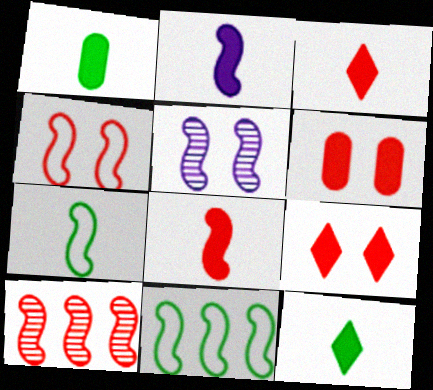[[1, 2, 3], 
[4, 8, 10], 
[5, 8, 11]]